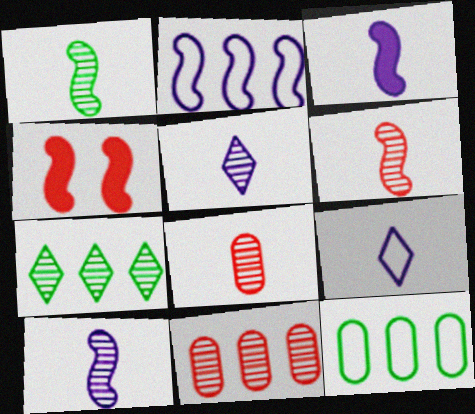[[1, 2, 4], 
[1, 5, 8], 
[1, 6, 10], 
[4, 5, 12]]